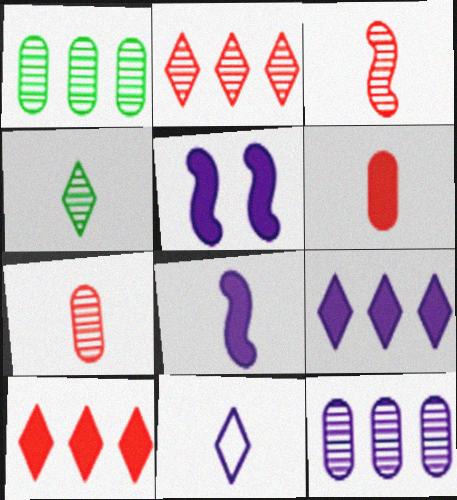[[5, 11, 12]]